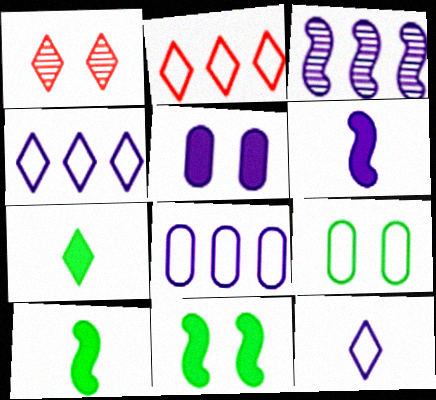[[1, 4, 7], 
[1, 8, 10], 
[3, 5, 12]]